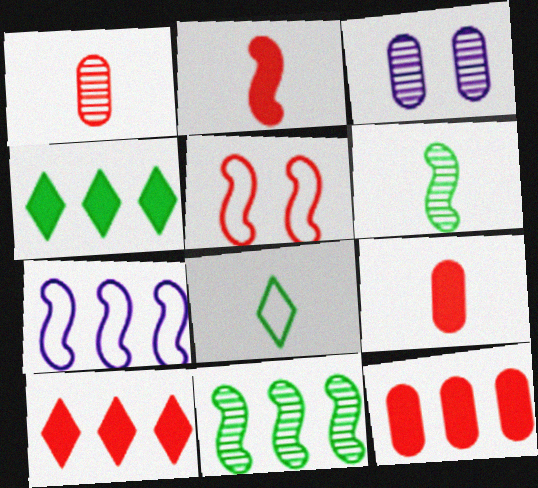[[1, 5, 10]]